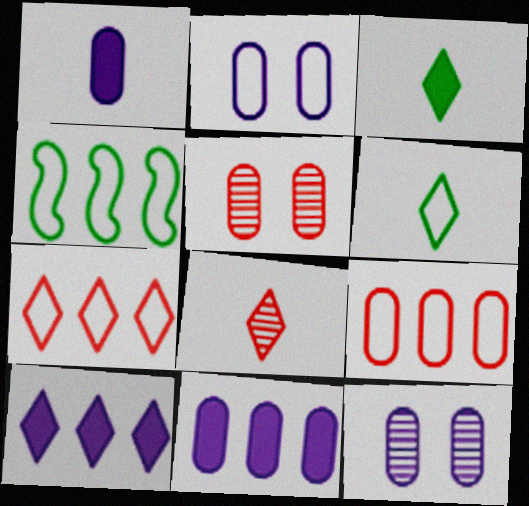[]